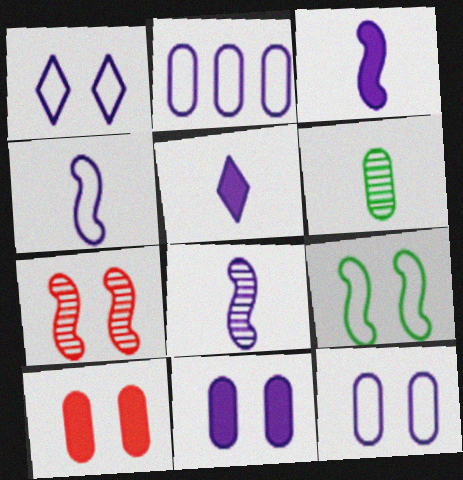[[1, 2, 4], 
[2, 6, 10], 
[3, 4, 8]]